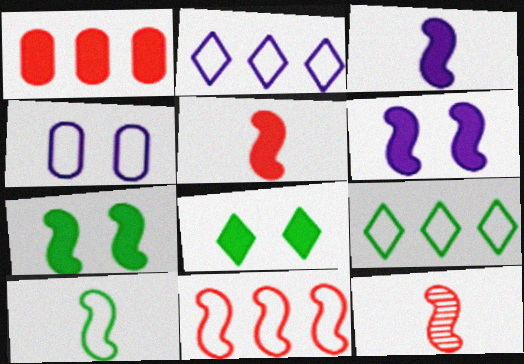[[1, 3, 8], 
[3, 10, 12]]